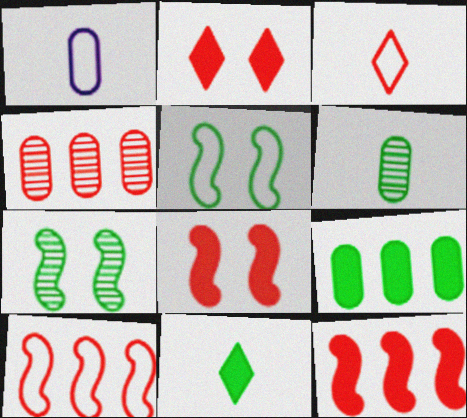[[3, 4, 8]]